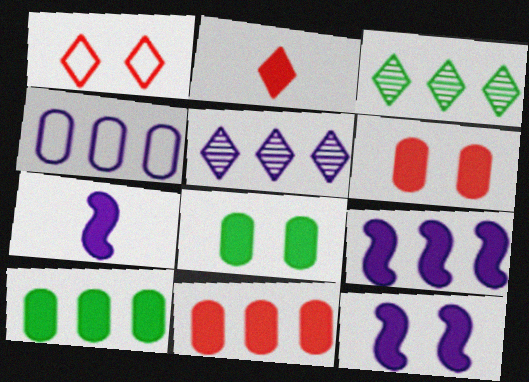[[2, 8, 9], 
[2, 10, 12], 
[4, 5, 9], 
[7, 9, 12]]